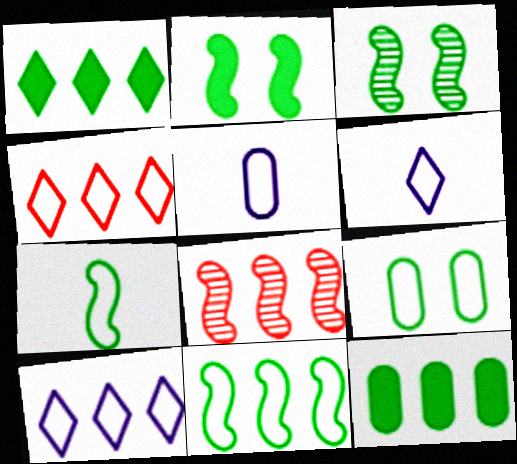[[8, 10, 12]]